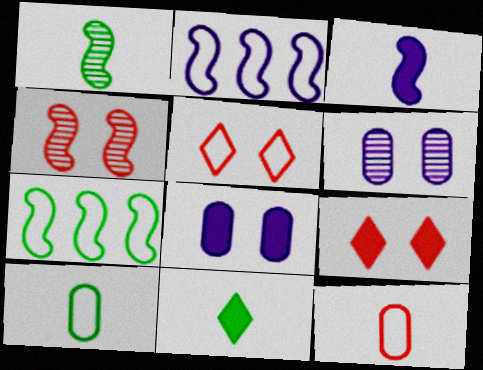[[1, 10, 11], 
[2, 5, 10], 
[3, 4, 7]]